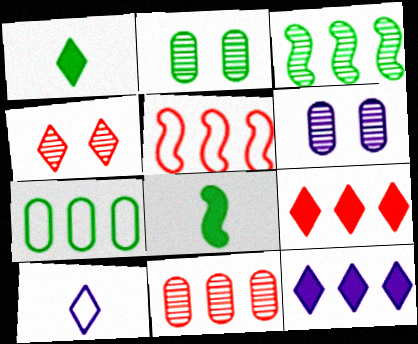[[1, 5, 6], 
[5, 9, 11]]